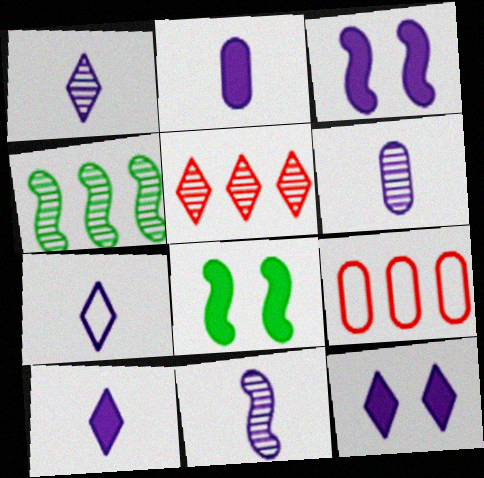[[1, 6, 11], 
[1, 7, 10], 
[1, 8, 9], 
[2, 7, 11]]